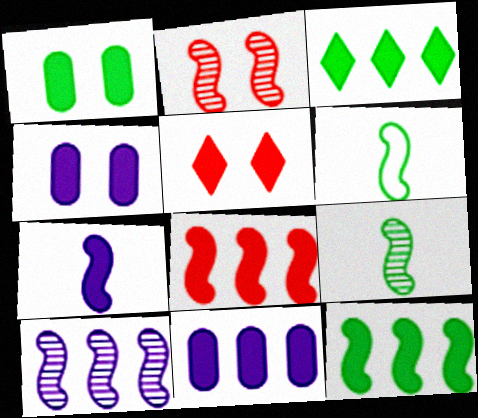[[2, 9, 10], 
[3, 8, 11]]